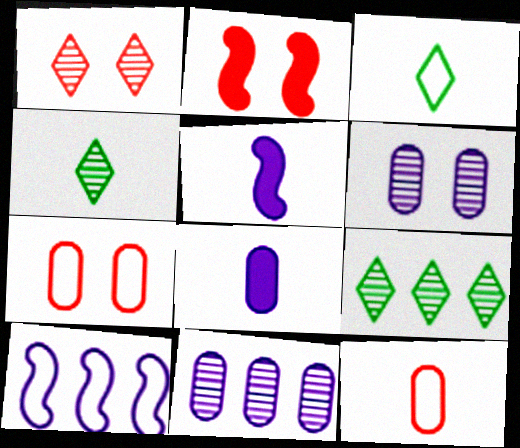[[1, 2, 7], 
[2, 3, 11], 
[3, 7, 10], 
[4, 5, 12], 
[5, 7, 9]]